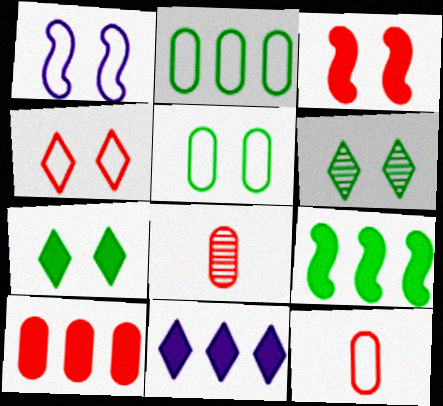[[1, 4, 5], 
[9, 10, 11]]